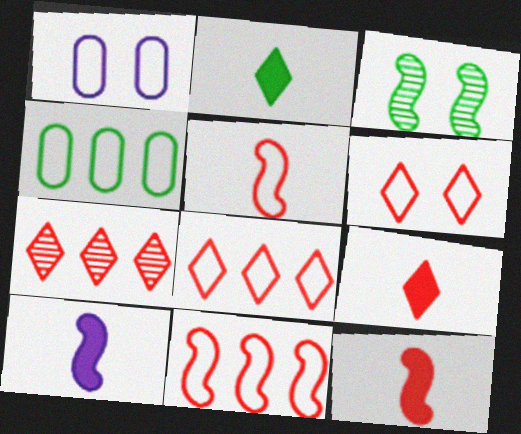[[2, 3, 4], 
[3, 10, 11], 
[6, 7, 9]]